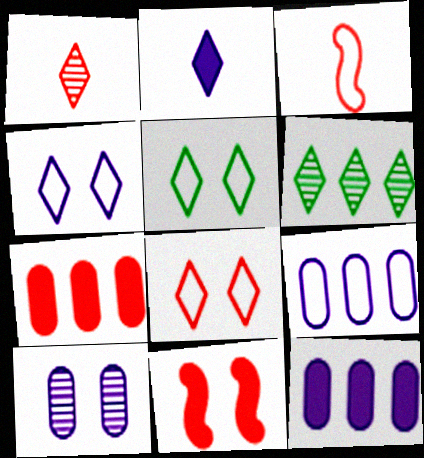[[2, 6, 8], 
[3, 5, 9], 
[4, 5, 8], 
[5, 10, 11]]